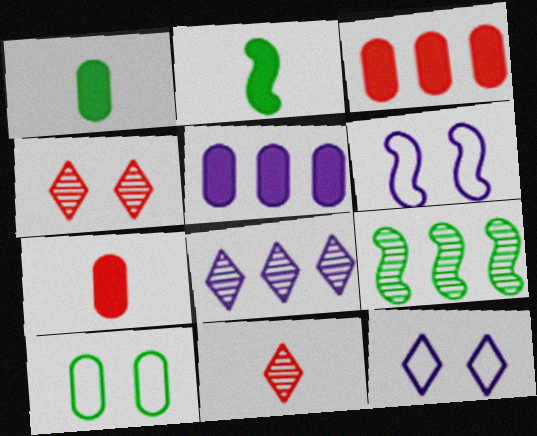[[7, 9, 12]]